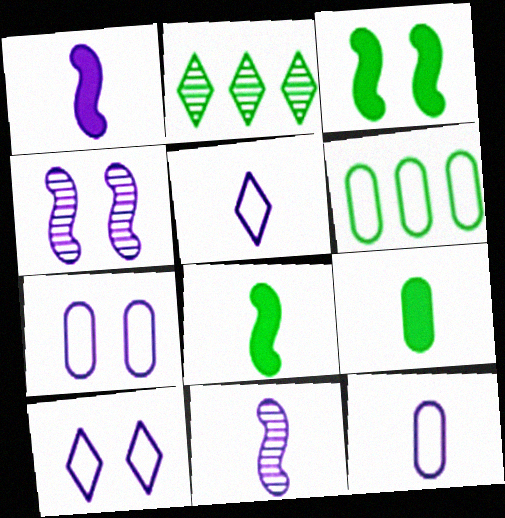[]